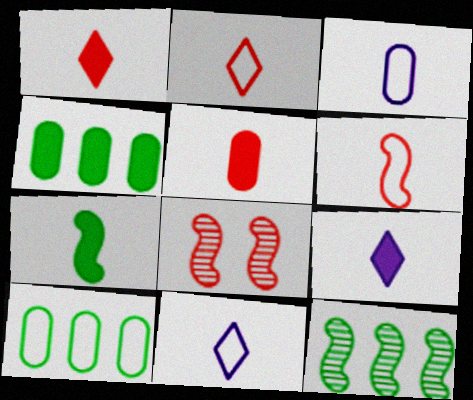[[4, 8, 11], 
[5, 7, 9], 
[8, 9, 10]]